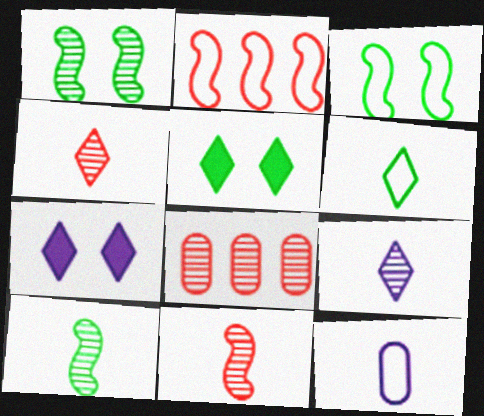[[1, 8, 9]]